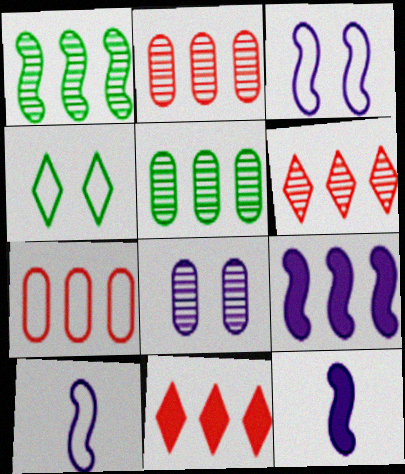[[2, 4, 12], 
[4, 7, 10]]